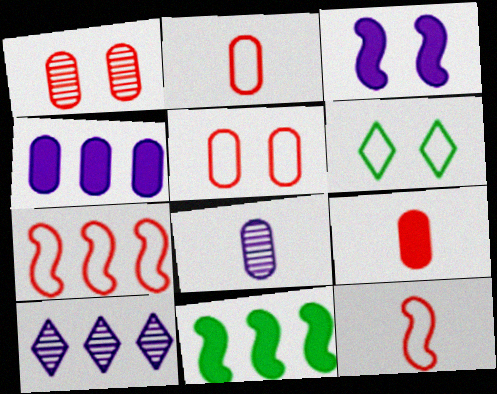[[1, 3, 6]]